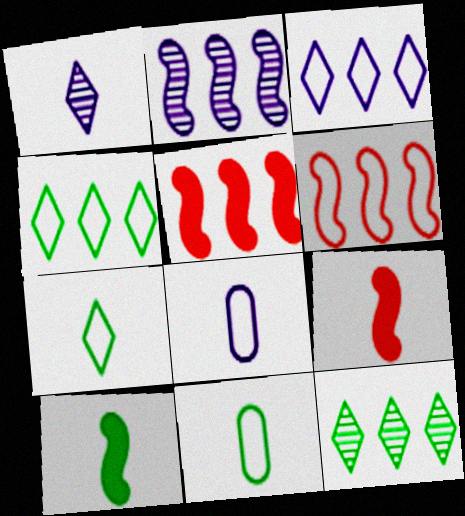[[1, 9, 11]]